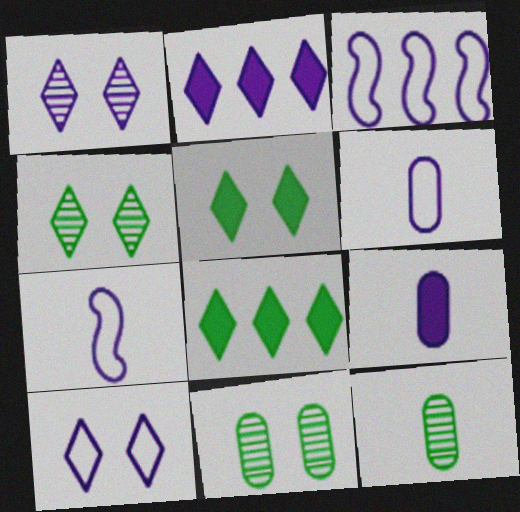[[1, 3, 9], 
[3, 6, 10]]